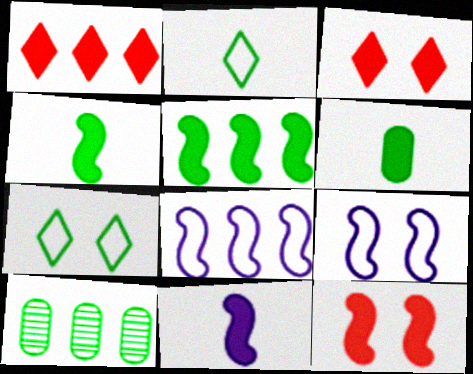[[1, 8, 10], 
[4, 7, 10], 
[5, 11, 12]]